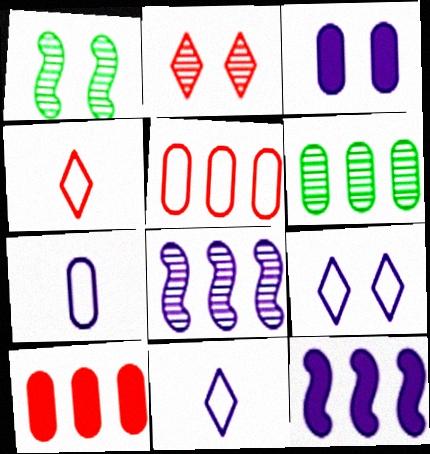[[1, 10, 11], 
[3, 8, 11]]